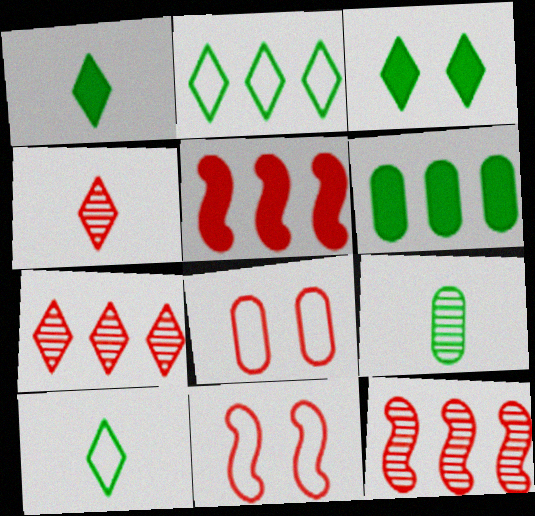[[4, 5, 8]]